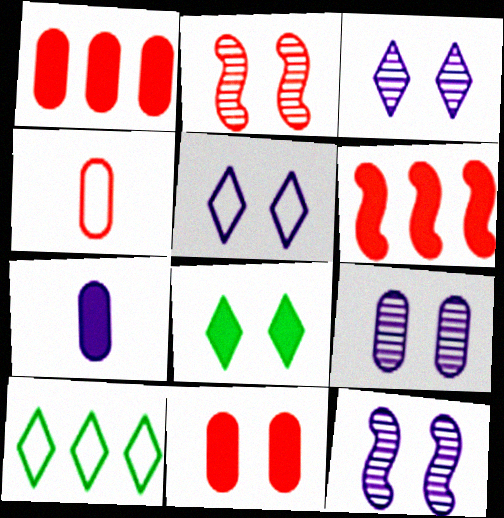[[2, 7, 10], 
[3, 9, 12], 
[6, 7, 8]]